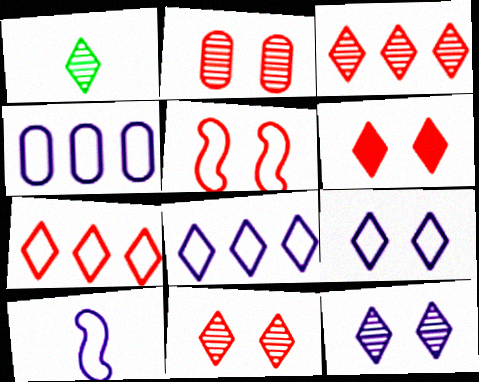[[1, 3, 12], 
[1, 6, 8], 
[2, 5, 6], 
[4, 9, 10]]